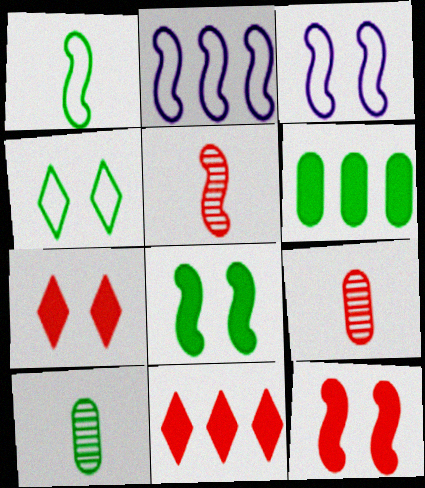[[2, 5, 8], 
[2, 7, 10], 
[3, 10, 11]]